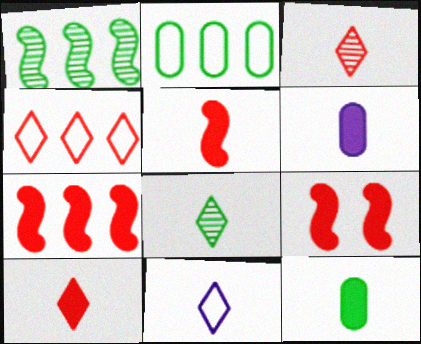[[5, 7, 9], 
[8, 10, 11]]